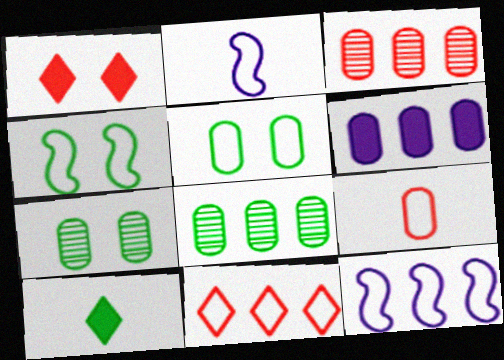[[1, 2, 8], 
[2, 5, 11], 
[4, 8, 10], 
[6, 7, 9]]